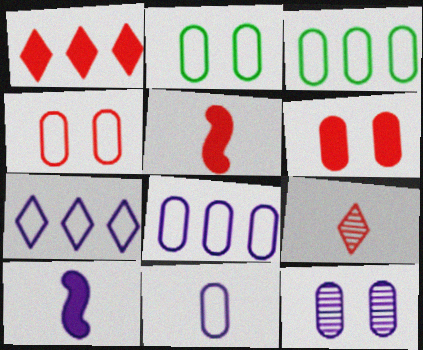[[1, 5, 6], 
[2, 6, 12], 
[3, 4, 11], 
[7, 10, 12]]